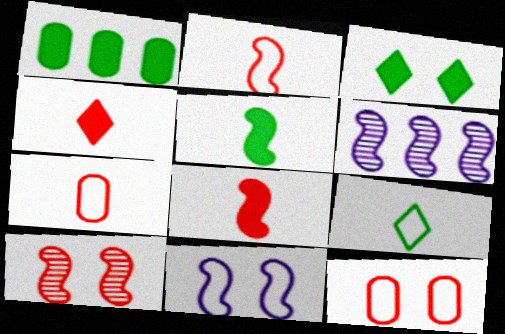[[1, 3, 5], 
[3, 6, 7]]